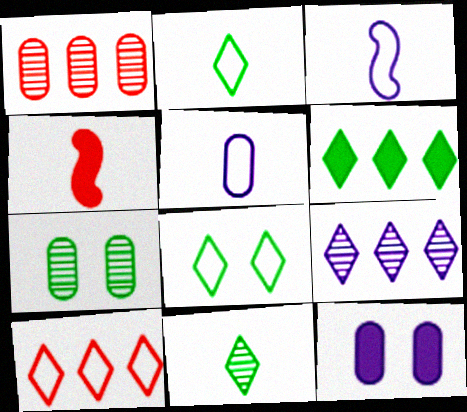[[3, 9, 12], 
[4, 5, 11], 
[4, 6, 12], 
[6, 8, 11], 
[6, 9, 10]]